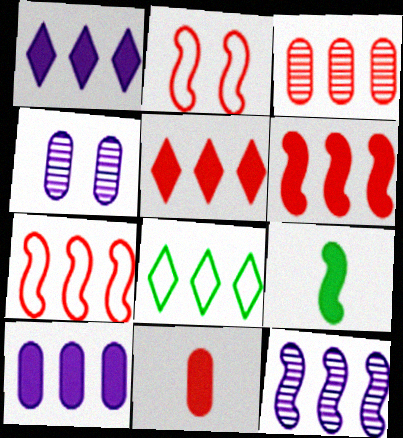[[2, 9, 12], 
[3, 5, 7]]